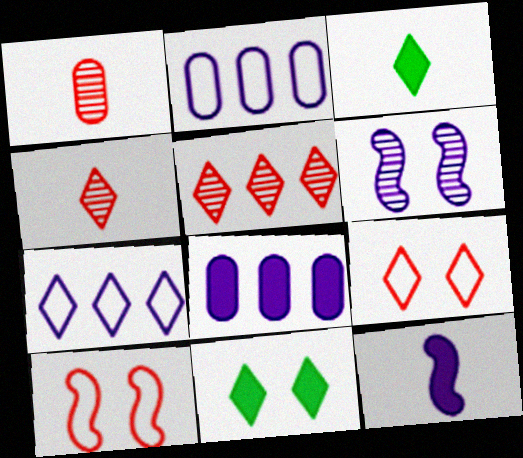[[4, 7, 11]]